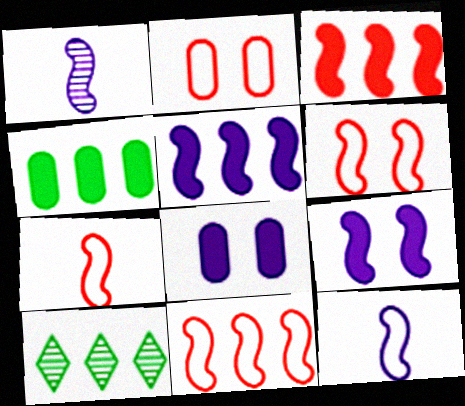[[6, 7, 11], 
[7, 8, 10]]